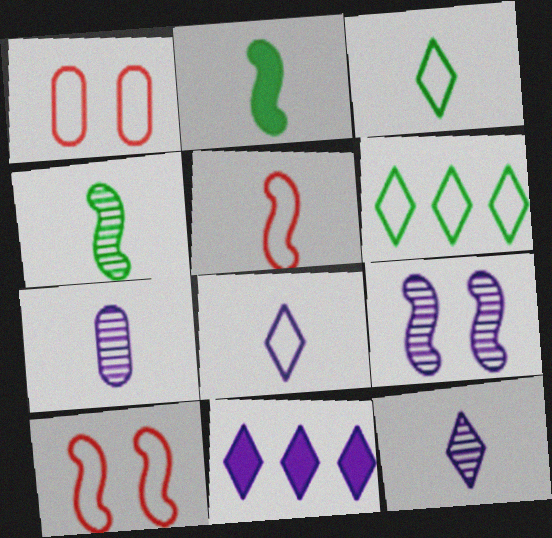[[1, 4, 11]]